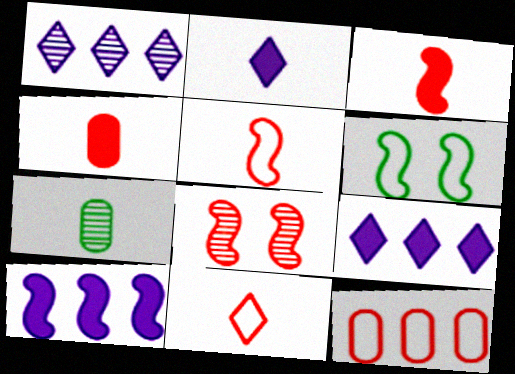[[1, 4, 6], 
[1, 7, 8], 
[2, 5, 7]]